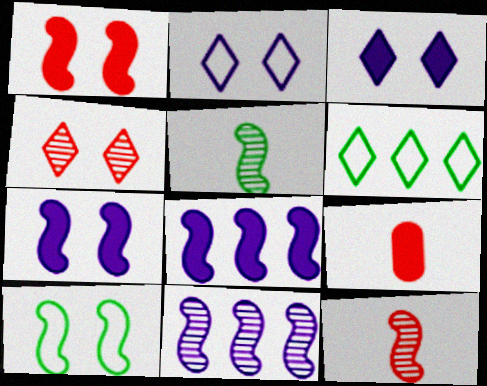[[8, 10, 12]]